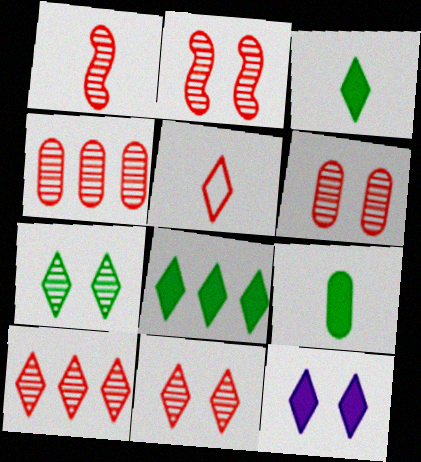[[1, 4, 11], 
[1, 6, 10], 
[2, 6, 11]]